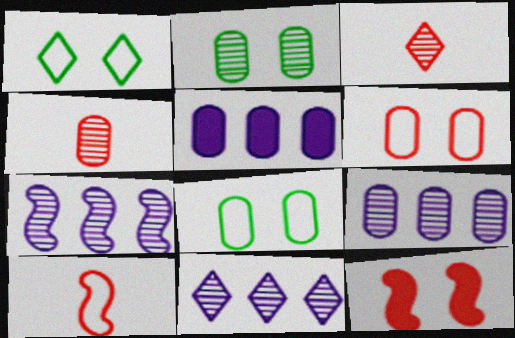[[2, 3, 7], 
[2, 4, 9], 
[4, 5, 8], 
[7, 9, 11]]